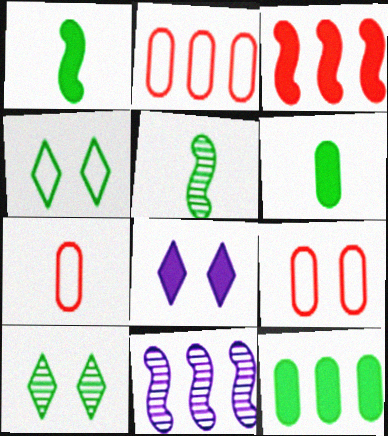[[2, 5, 8], 
[2, 7, 9], 
[3, 6, 8], 
[4, 5, 12]]